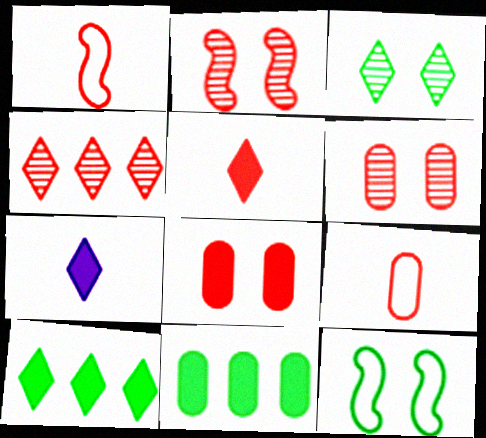[[1, 4, 8]]